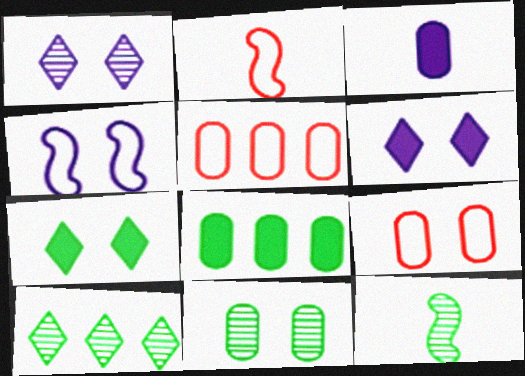[[1, 2, 8], 
[3, 5, 11], 
[5, 6, 12], 
[10, 11, 12]]